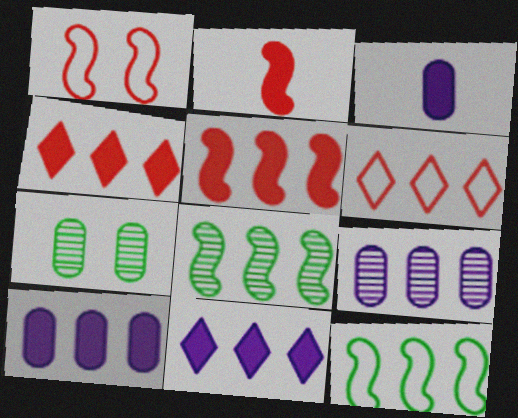[[4, 9, 12], 
[6, 8, 10]]